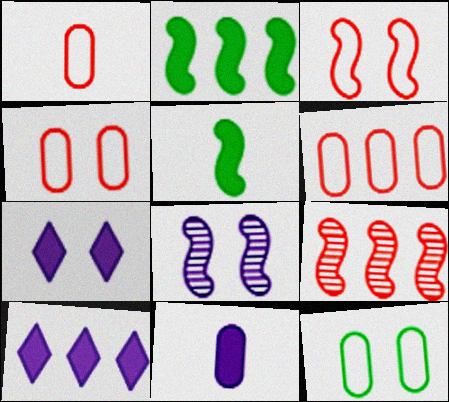[[1, 4, 6]]